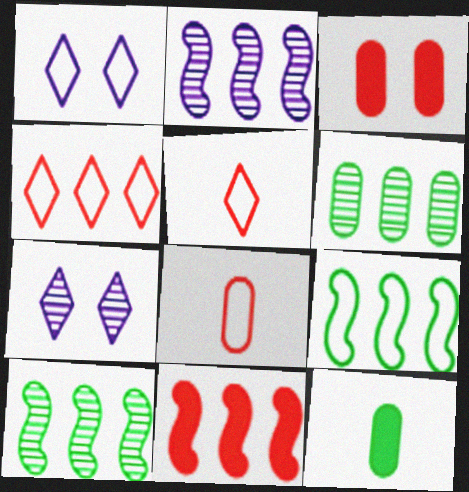[[1, 8, 9], 
[2, 9, 11]]